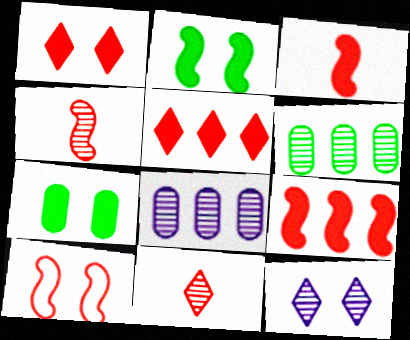[[4, 6, 12], 
[4, 9, 10], 
[7, 10, 12]]